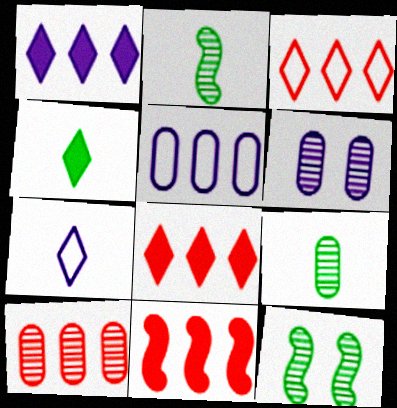[[3, 10, 11], 
[6, 9, 10]]